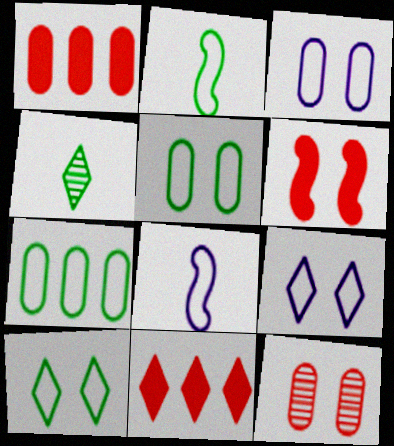[[2, 7, 10], 
[4, 9, 11]]